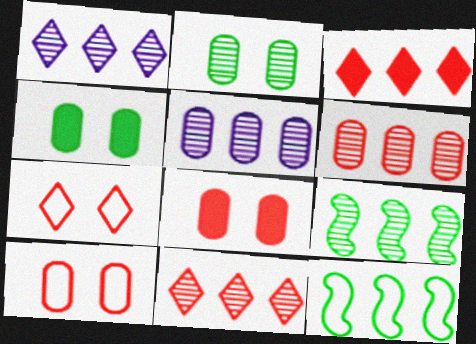[[1, 6, 9], 
[3, 5, 12], 
[5, 9, 11]]